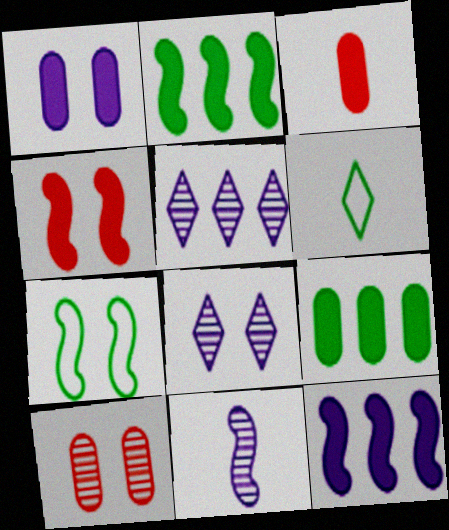[[1, 3, 9], 
[3, 5, 7], 
[3, 6, 11], 
[6, 10, 12]]